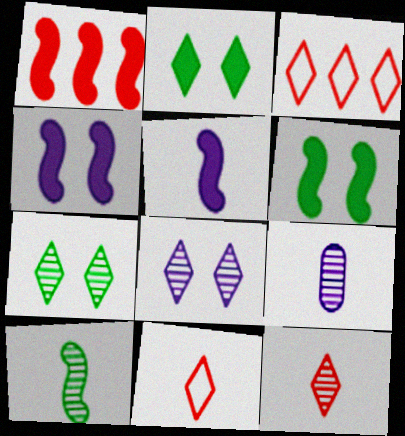[[1, 5, 6], 
[3, 6, 9], 
[9, 10, 12]]